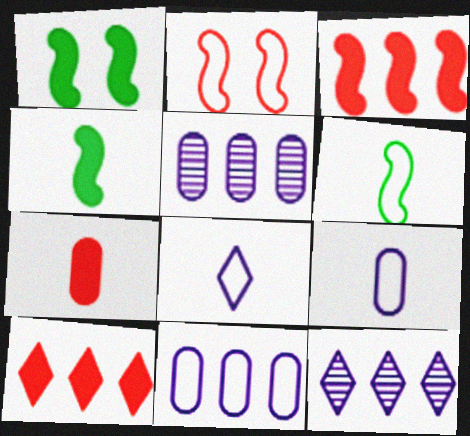[]